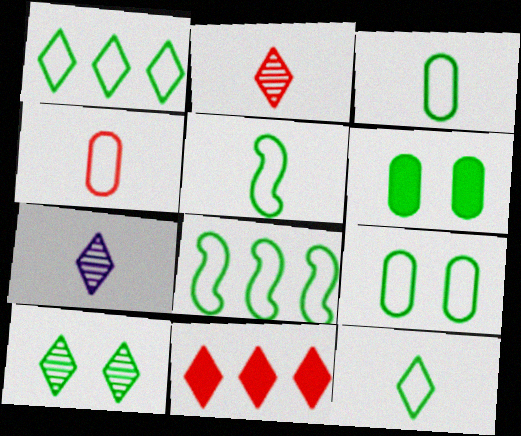[[1, 5, 9], 
[3, 5, 12], 
[8, 9, 12]]